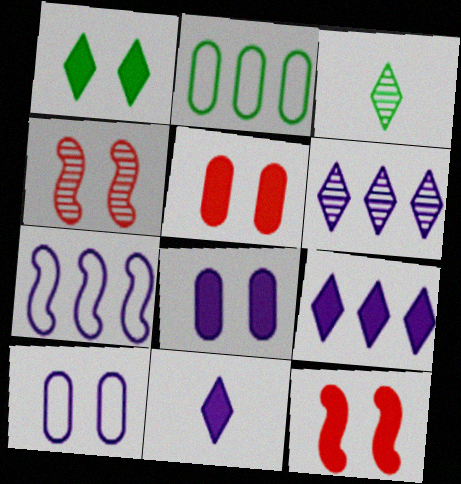[[1, 4, 10], 
[1, 8, 12], 
[2, 4, 11], 
[3, 5, 7]]